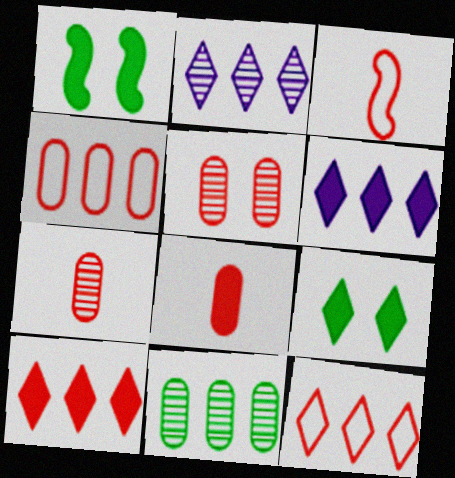[[1, 6, 8], 
[3, 5, 10], 
[4, 5, 8]]